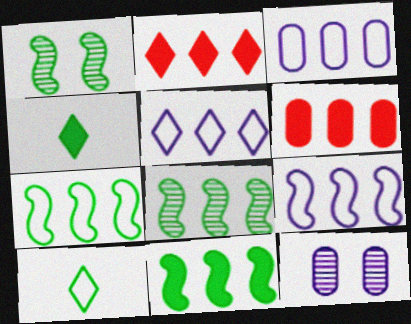[[2, 3, 8], 
[3, 5, 9], 
[5, 6, 8], 
[7, 8, 11]]